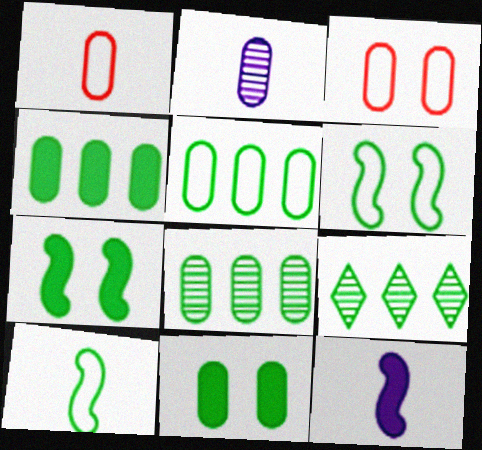[[2, 3, 4], 
[3, 9, 12], 
[4, 5, 8], 
[9, 10, 11]]